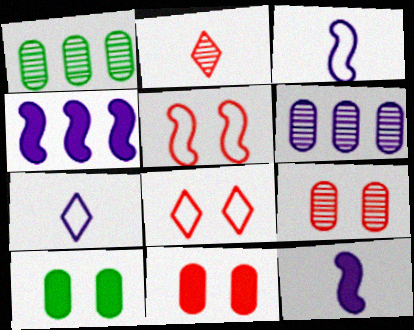[[1, 8, 12]]